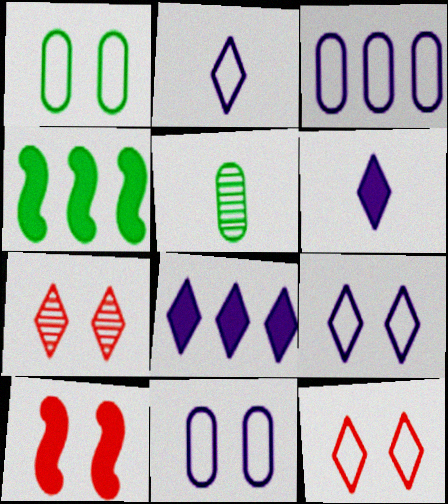[]